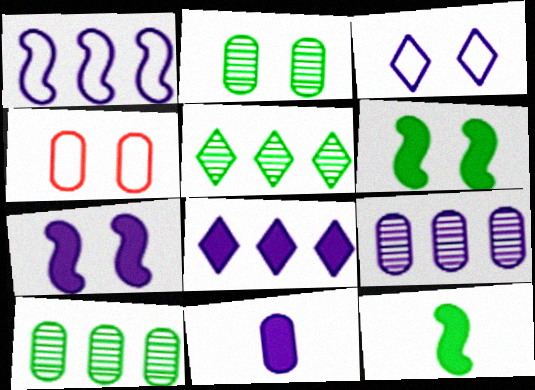[[1, 8, 9], 
[4, 10, 11], 
[7, 8, 11]]